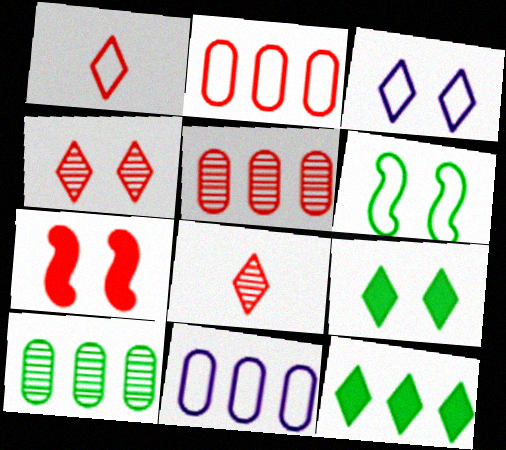[[1, 5, 7], 
[1, 6, 11], 
[2, 7, 8], 
[3, 4, 9], 
[3, 8, 12]]